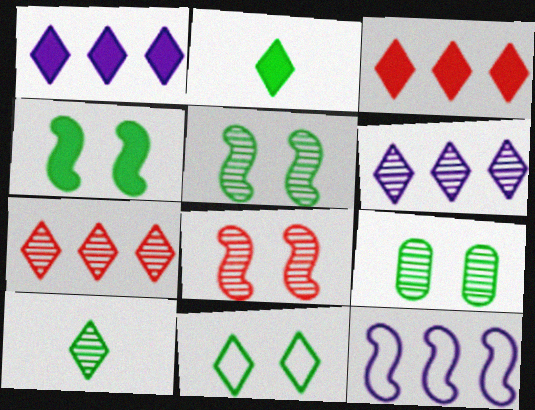[[4, 9, 11]]